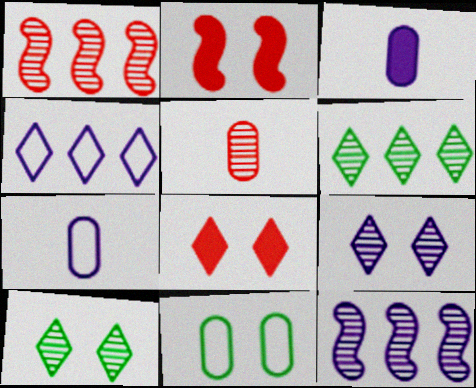[[2, 6, 7], 
[2, 9, 11], 
[5, 10, 12]]